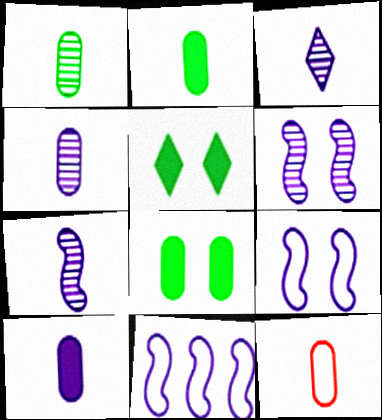[[1, 10, 12], 
[2, 4, 12], 
[3, 4, 7]]